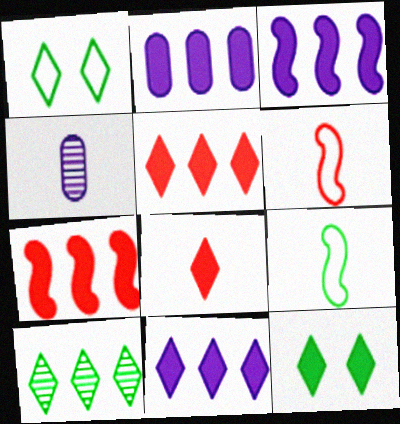[[1, 4, 7], 
[2, 3, 11], 
[4, 8, 9], 
[8, 11, 12]]